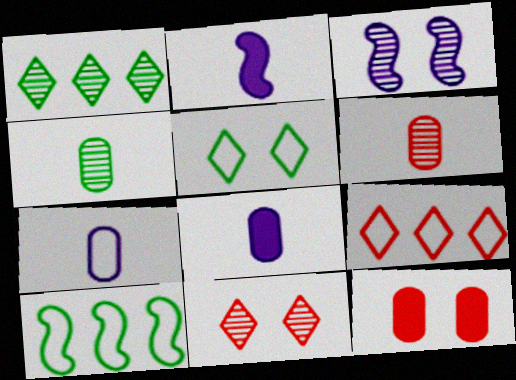[[1, 3, 6], 
[3, 5, 12], 
[8, 10, 11]]